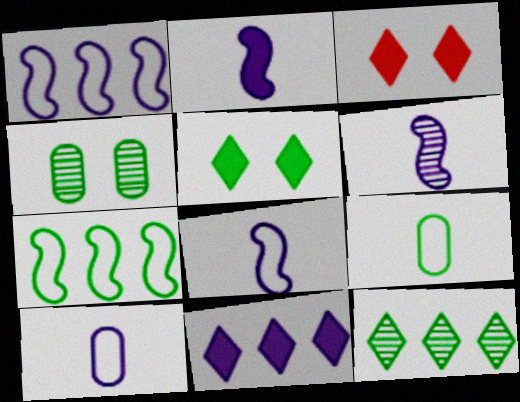[[2, 6, 8]]